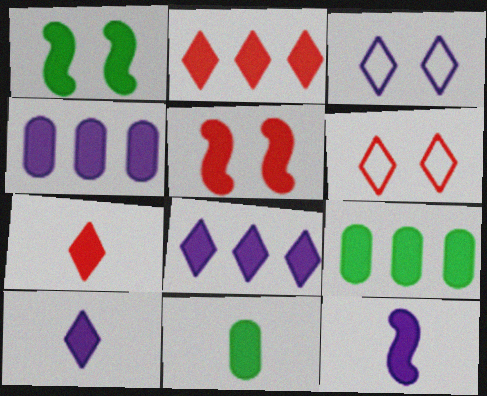[[1, 4, 7], 
[5, 8, 11], 
[5, 9, 10], 
[7, 11, 12]]